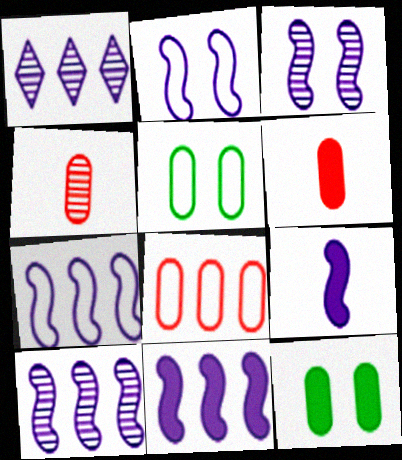[[2, 9, 10], 
[3, 7, 9], 
[7, 10, 11]]